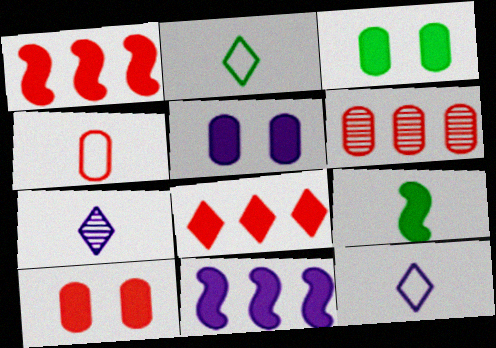[[3, 5, 10], 
[4, 6, 10], 
[4, 7, 9], 
[5, 8, 9]]